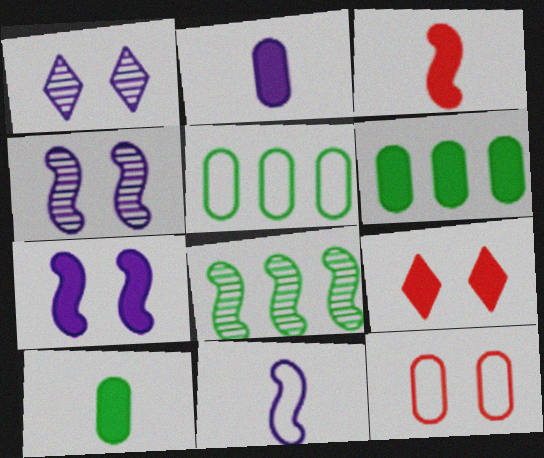[[1, 3, 5]]